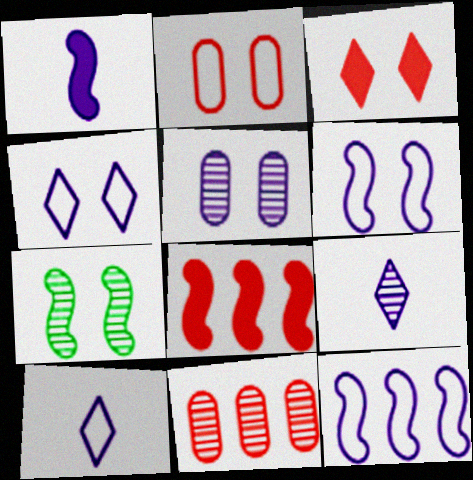[[7, 9, 11]]